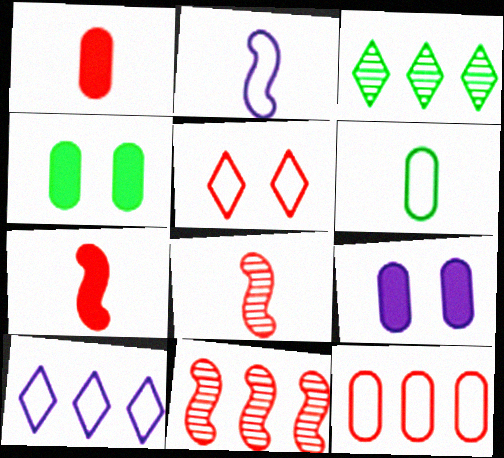[[1, 5, 11], 
[4, 8, 10]]